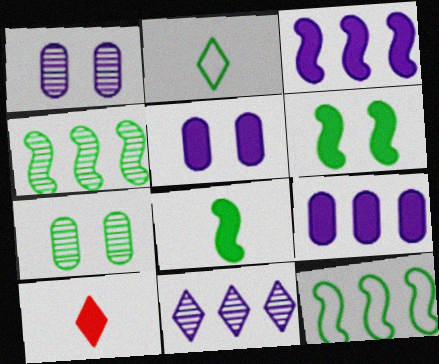[[1, 10, 12], 
[6, 9, 10]]